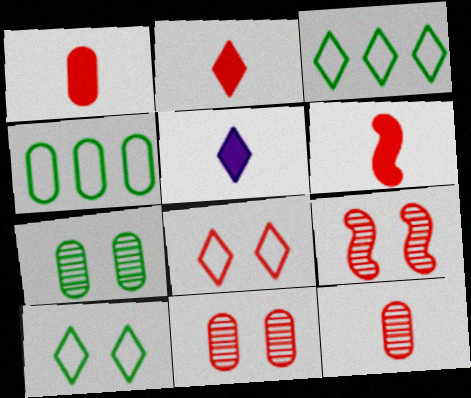[[1, 2, 6], 
[4, 5, 9]]